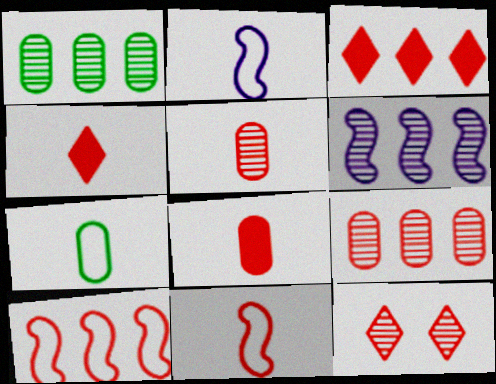[[3, 9, 10], 
[4, 5, 11], 
[8, 10, 12]]